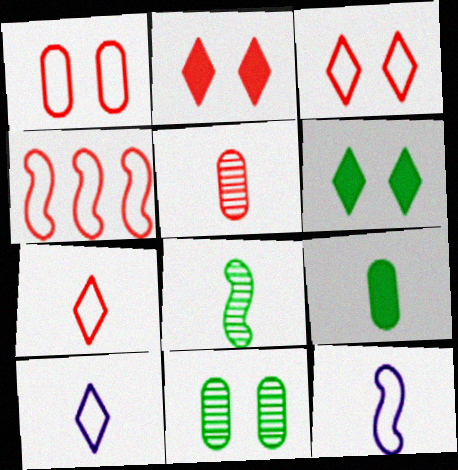[[1, 4, 7], 
[2, 4, 5]]